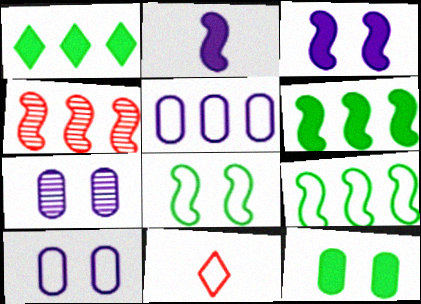[[1, 4, 5], 
[2, 4, 8], 
[5, 8, 11], 
[6, 7, 11], 
[9, 10, 11]]